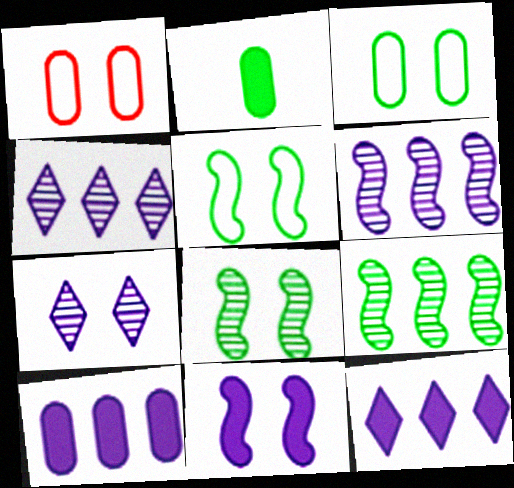[]